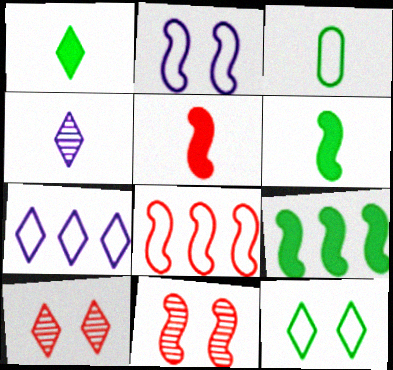[[1, 7, 10], 
[3, 4, 5], 
[5, 8, 11]]